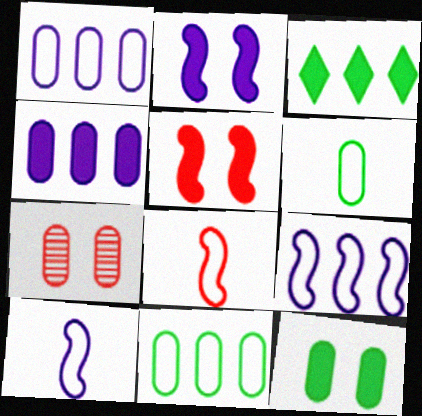[[3, 7, 10], 
[4, 6, 7]]